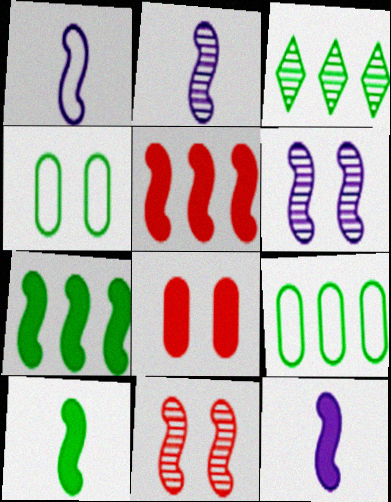[[1, 2, 12], 
[1, 3, 8], 
[1, 7, 11], 
[3, 4, 10], 
[3, 7, 9]]